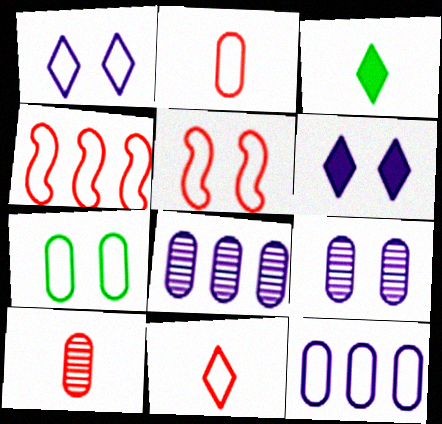[[1, 5, 7], 
[2, 7, 12], 
[3, 4, 9], 
[3, 5, 8]]